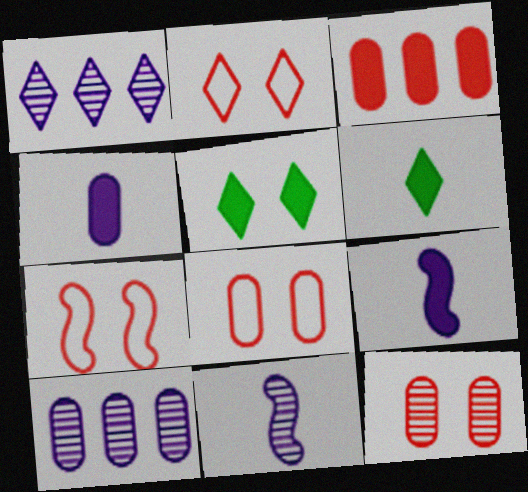[[1, 2, 6], 
[2, 7, 8], 
[3, 5, 9], 
[6, 7, 10]]